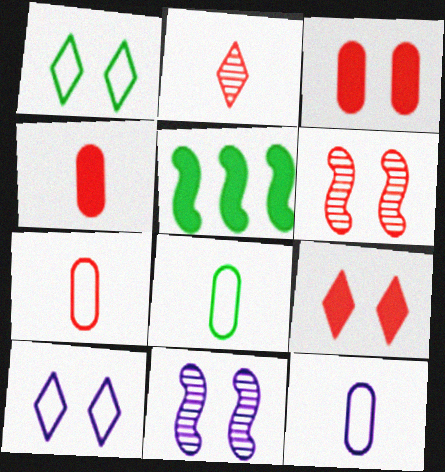[[1, 3, 11], 
[7, 8, 12]]